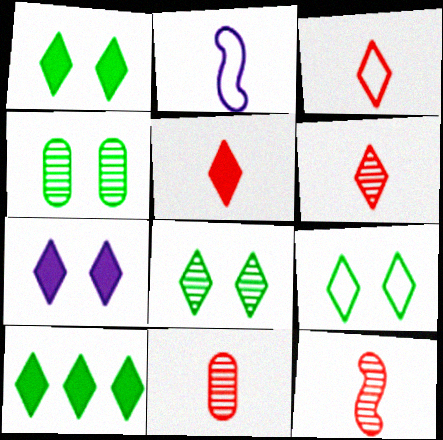[[1, 8, 9], 
[3, 5, 6], 
[5, 7, 10], 
[6, 11, 12]]